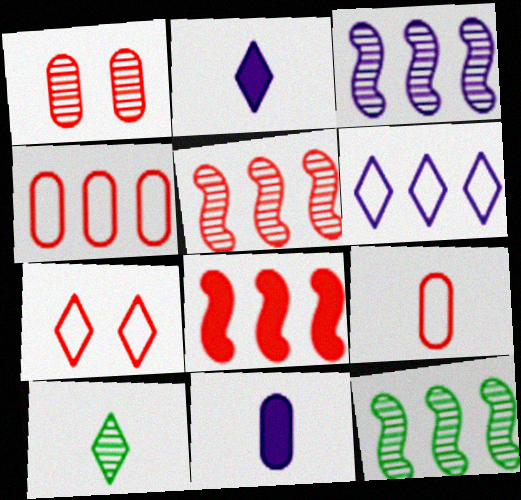[[1, 3, 10], 
[3, 5, 12], 
[7, 11, 12]]